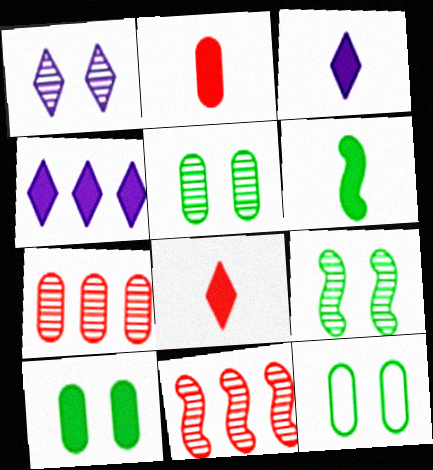[[2, 3, 6], 
[3, 11, 12], 
[5, 10, 12]]